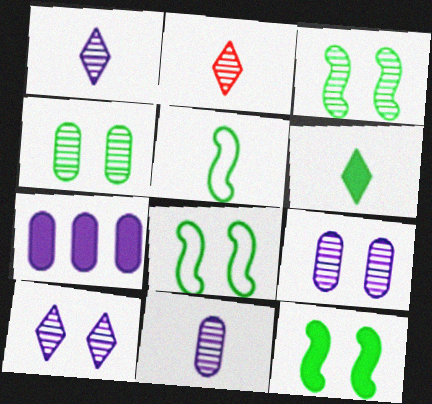[[2, 7, 8], 
[3, 8, 12]]